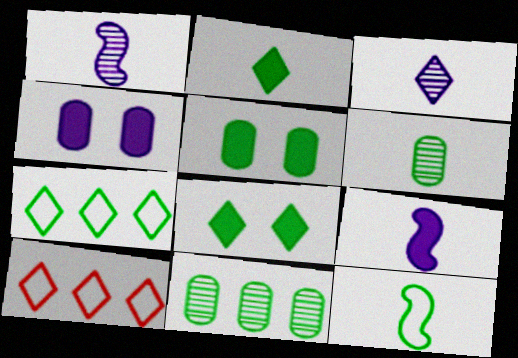[[1, 5, 10], 
[2, 6, 12], 
[3, 8, 10], 
[8, 11, 12]]